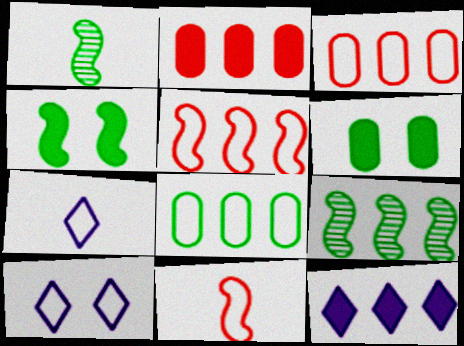[[1, 2, 10], 
[3, 9, 12], 
[8, 10, 11]]